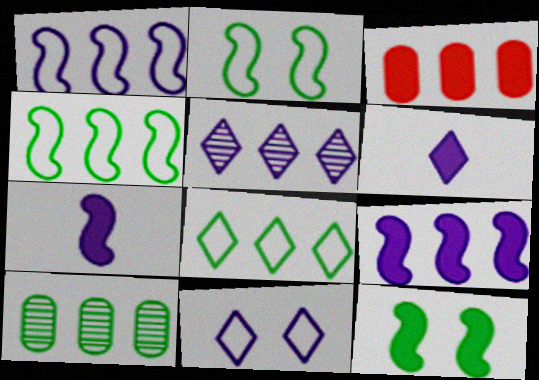[[3, 4, 5], 
[3, 6, 12], 
[5, 6, 11]]